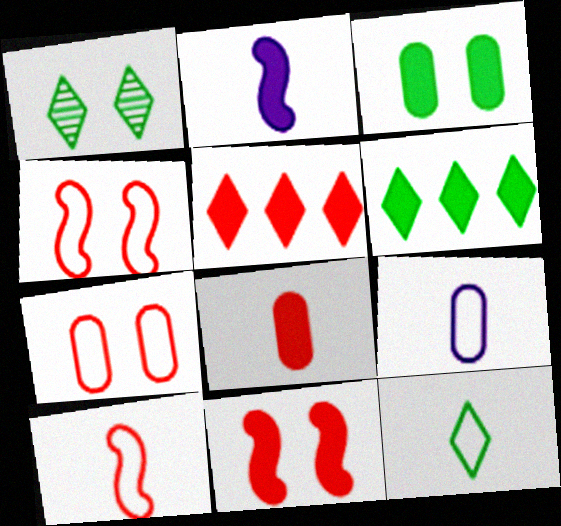[[1, 6, 12], 
[2, 3, 5], 
[5, 8, 11], 
[9, 10, 12]]